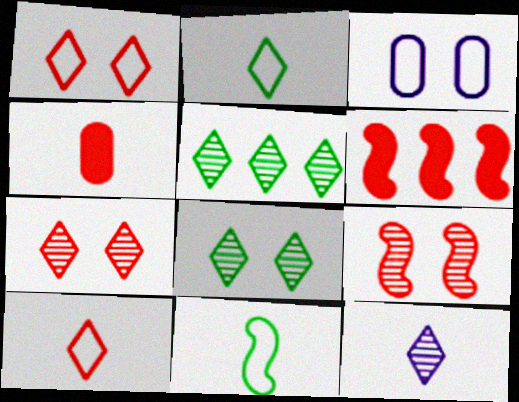[[4, 11, 12], 
[5, 7, 12]]